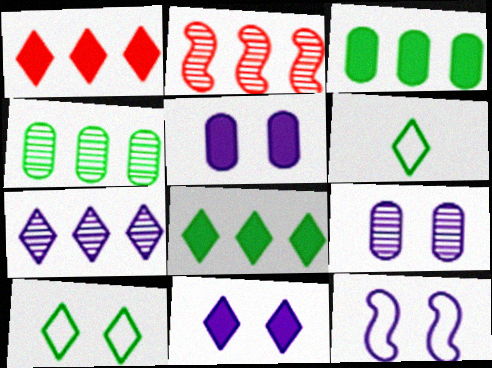[[2, 4, 7], 
[2, 5, 6], 
[9, 11, 12]]